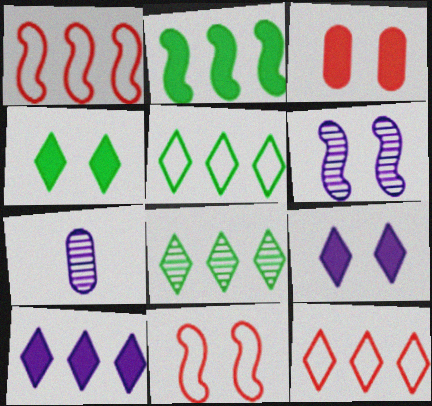[[1, 4, 7], 
[8, 10, 12]]